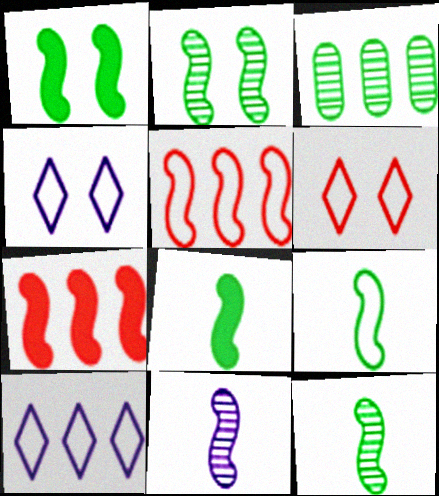[[1, 5, 11], 
[3, 7, 10], 
[8, 9, 12]]